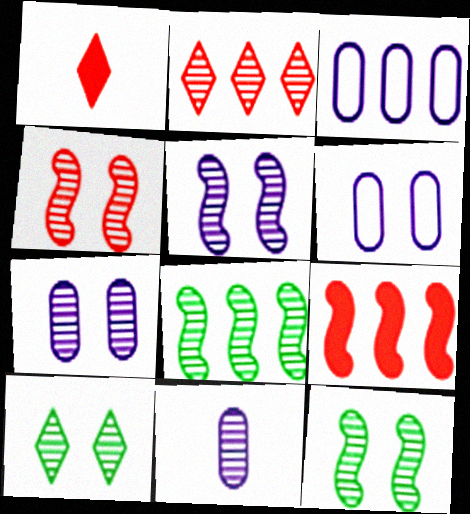[[1, 3, 12], 
[1, 6, 8], 
[2, 11, 12], 
[4, 5, 12], 
[4, 7, 10]]